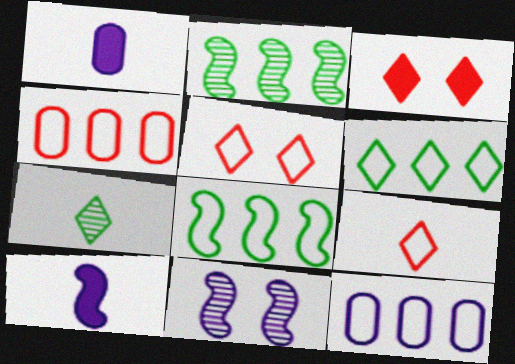[[1, 2, 5]]